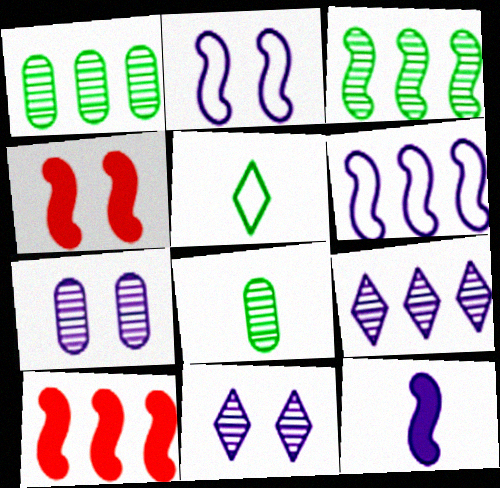[[3, 6, 10], 
[5, 7, 10]]